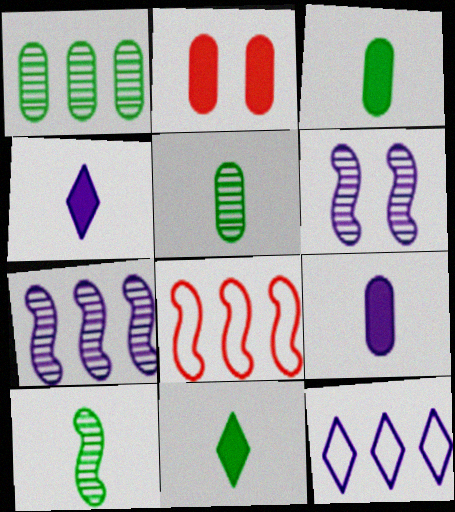[[2, 10, 12], 
[6, 9, 12]]